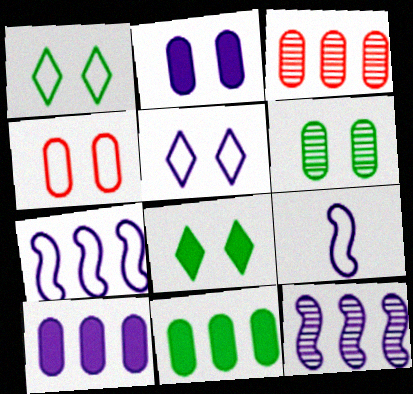[[2, 4, 6], 
[3, 8, 9]]